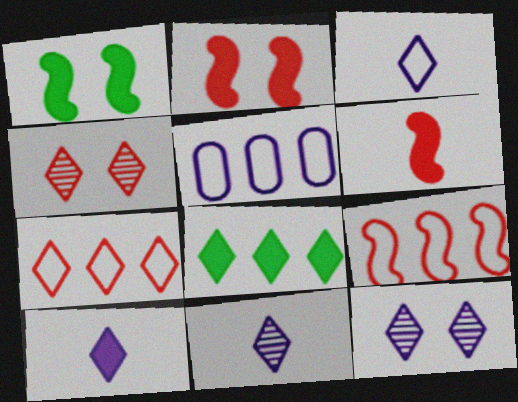[[3, 4, 8], 
[3, 10, 11]]